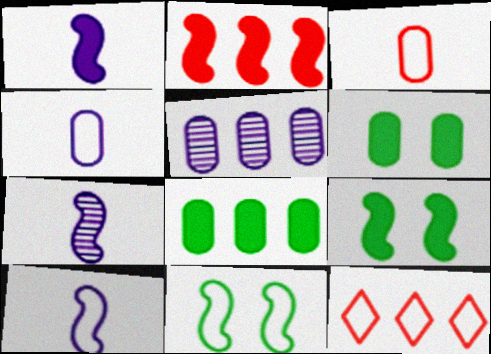[[1, 2, 9], 
[1, 7, 10], 
[2, 7, 11], 
[3, 5, 6], 
[4, 11, 12], 
[6, 7, 12]]